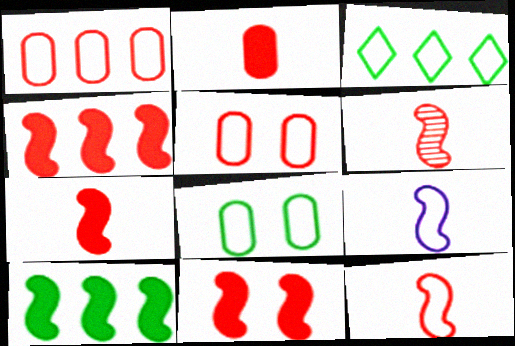[[3, 5, 9], 
[4, 7, 11], 
[6, 7, 12]]